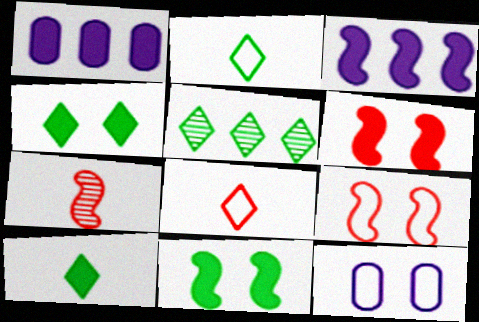[[1, 6, 10], 
[2, 4, 5]]